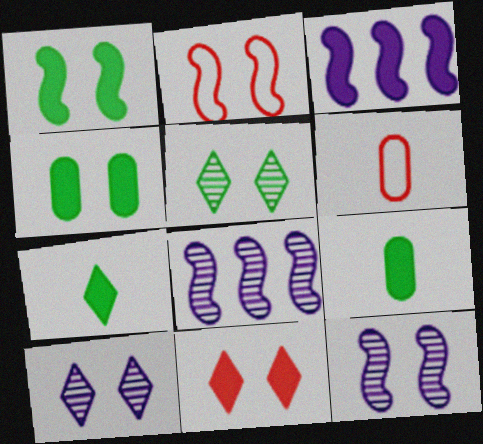[[1, 2, 12], 
[2, 4, 10], 
[3, 5, 6], 
[3, 9, 11]]